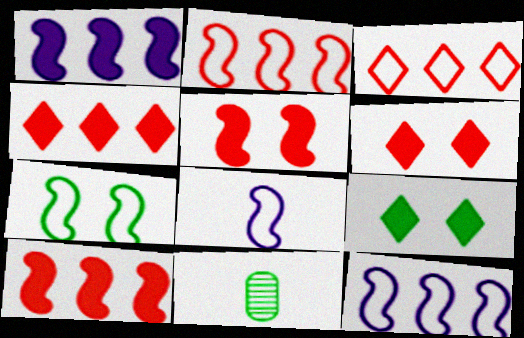[[2, 7, 8], 
[6, 11, 12]]